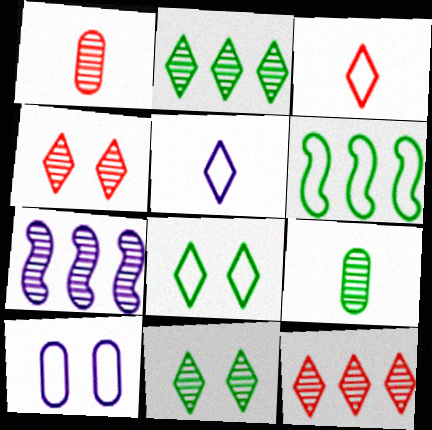[[1, 7, 11], 
[3, 6, 10], 
[4, 7, 9]]